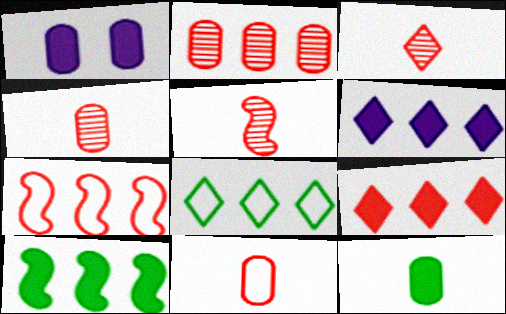[[1, 5, 8], 
[2, 7, 9], 
[3, 4, 5]]